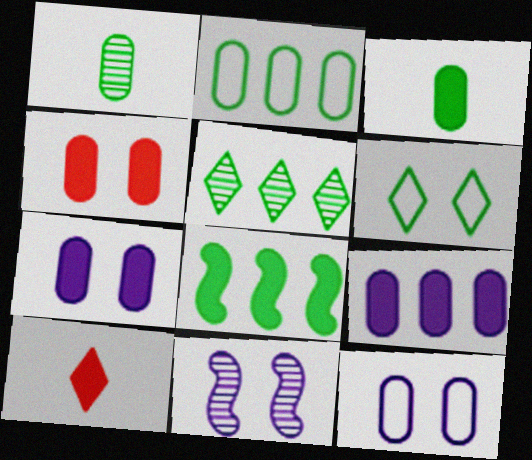[[1, 6, 8], 
[2, 5, 8], 
[2, 10, 11], 
[3, 4, 9], 
[4, 6, 11], 
[7, 8, 10]]